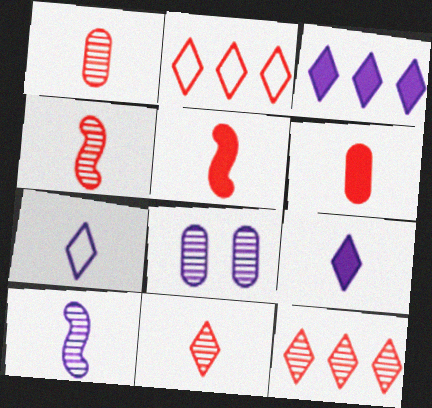[[1, 4, 11]]